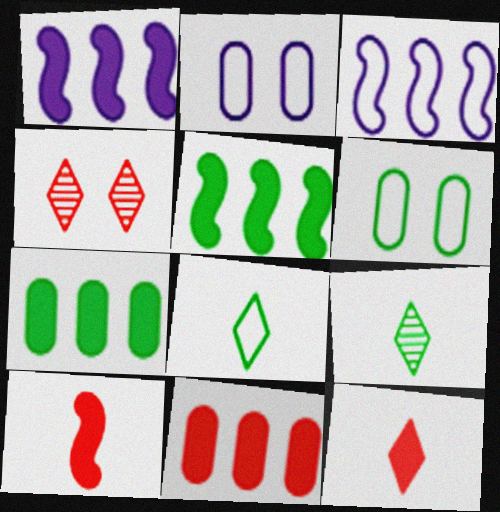[[5, 6, 9]]